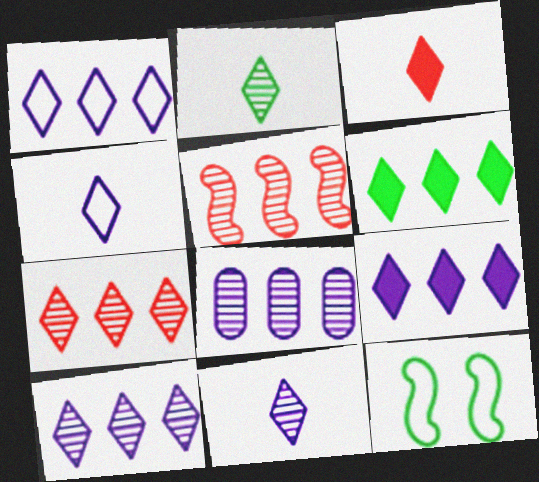[[1, 6, 7], 
[1, 9, 10], 
[2, 3, 4], 
[3, 8, 12]]